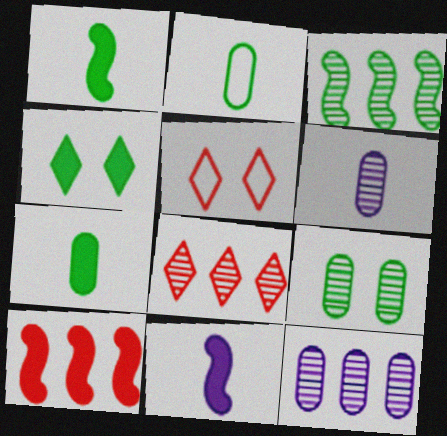[[1, 5, 12], 
[2, 3, 4], 
[3, 8, 12]]